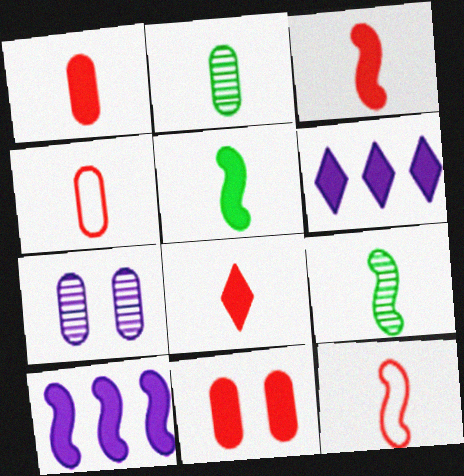[[1, 3, 8], 
[5, 6, 11]]